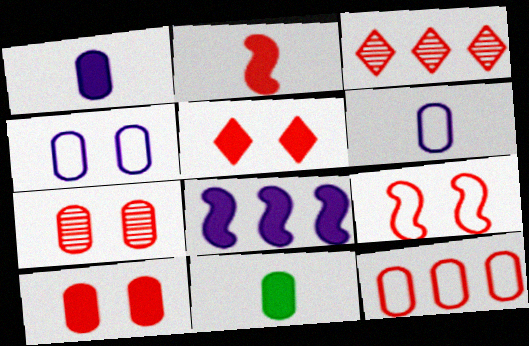[[5, 7, 9], 
[5, 8, 11]]